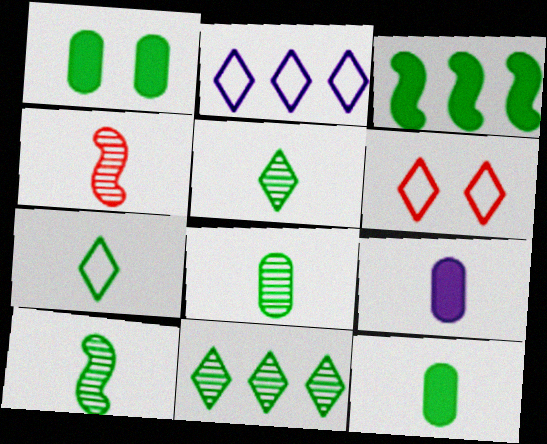[[1, 2, 4], 
[2, 6, 7], 
[4, 7, 9], 
[5, 8, 10], 
[7, 10, 12]]